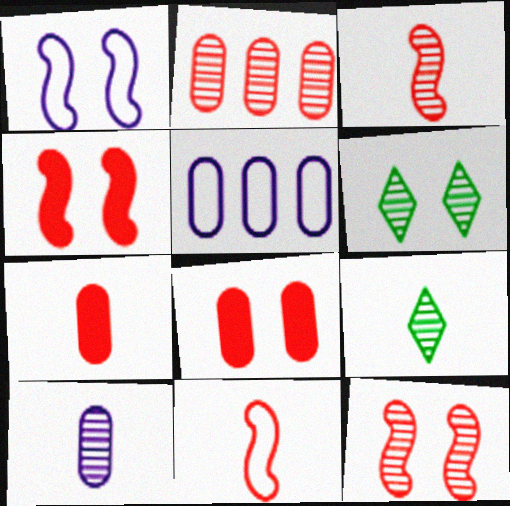[[1, 6, 8], 
[3, 9, 10], 
[4, 5, 9]]